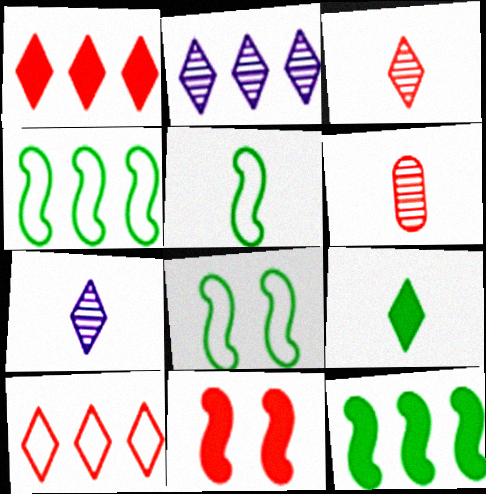[[4, 5, 8], 
[6, 10, 11]]